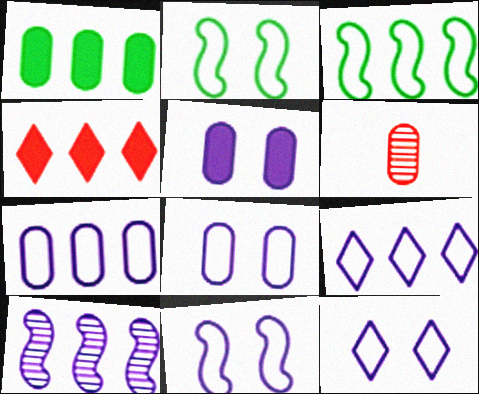[[1, 6, 8], 
[8, 11, 12]]